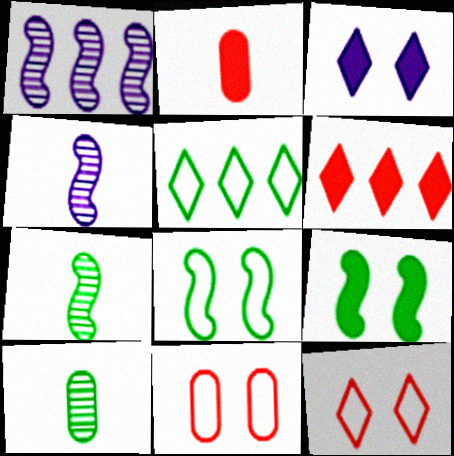[[5, 9, 10]]